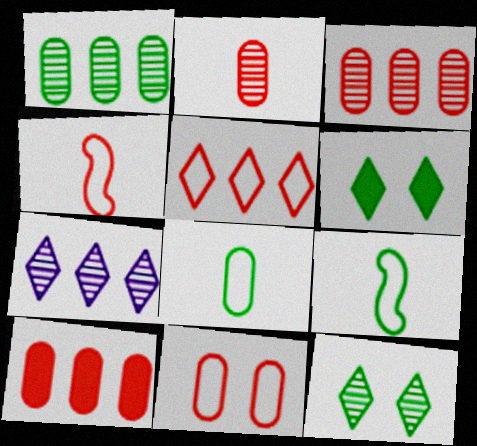[[1, 6, 9], 
[2, 10, 11], 
[4, 5, 11]]